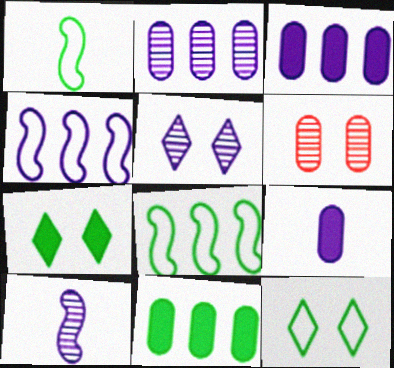[[2, 5, 10], 
[4, 5, 9]]